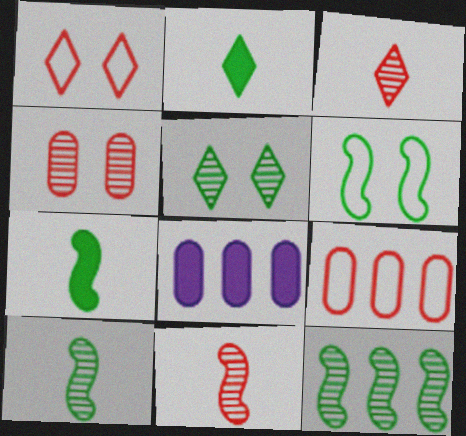[[1, 8, 10], 
[3, 6, 8], 
[6, 7, 12]]